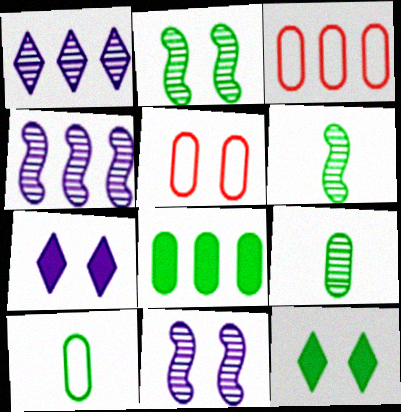[[2, 5, 7], 
[3, 6, 7], 
[5, 11, 12]]